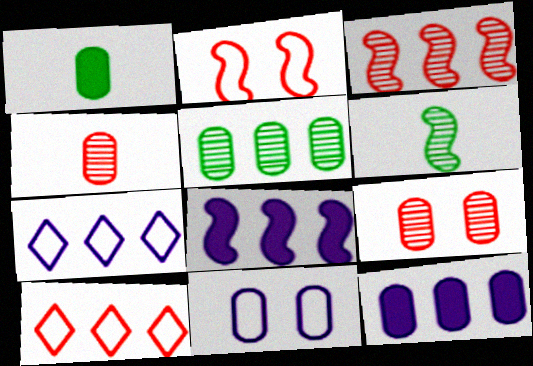[[2, 6, 8], 
[5, 8, 10]]